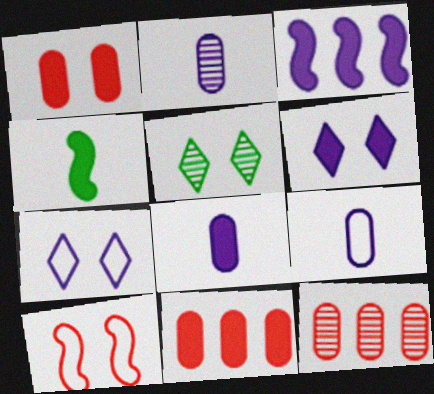[[2, 3, 7], 
[2, 8, 9], 
[3, 6, 8], 
[4, 6, 11], 
[4, 7, 12]]